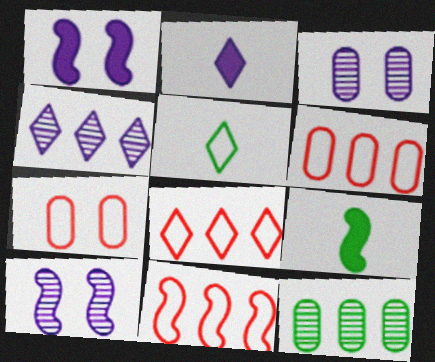[[3, 8, 9], 
[4, 7, 9], 
[6, 8, 11], 
[9, 10, 11]]